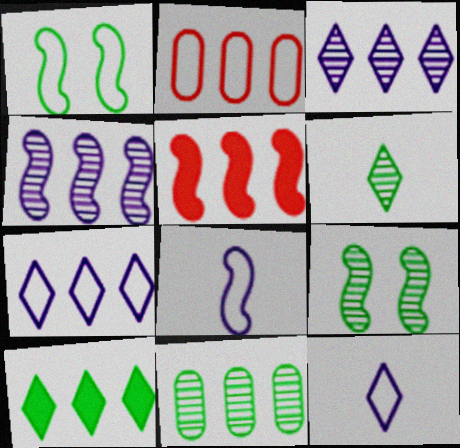[[1, 2, 12], 
[2, 4, 10], 
[5, 7, 11], 
[5, 8, 9], 
[6, 9, 11]]